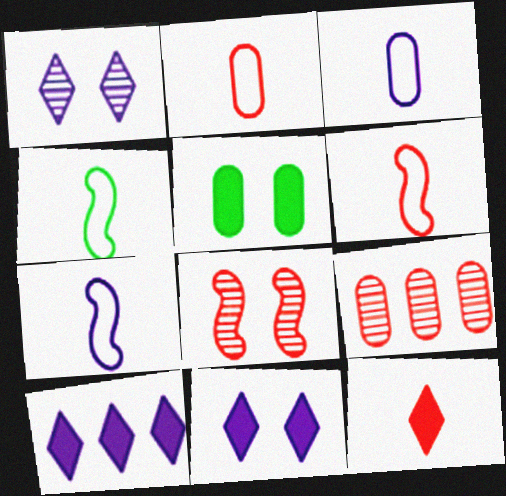[[3, 5, 9], 
[4, 6, 7], 
[4, 9, 11]]